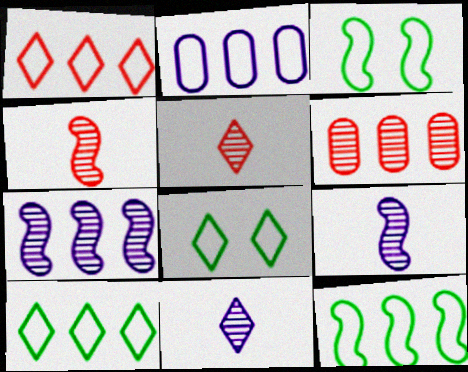[[1, 2, 12]]